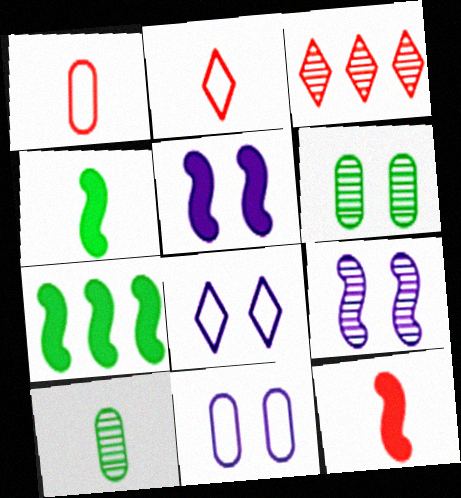[[3, 4, 11], 
[3, 9, 10], 
[5, 7, 12]]